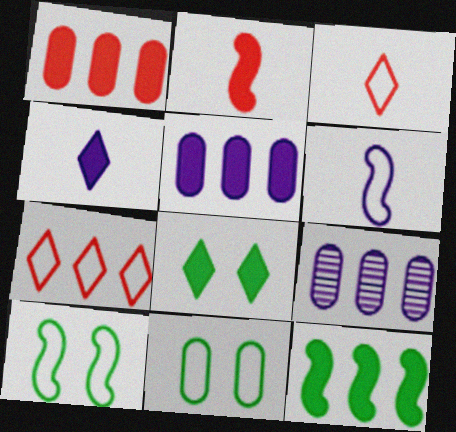[[2, 5, 8], 
[6, 7, 11], 
[7, 9, 12]]